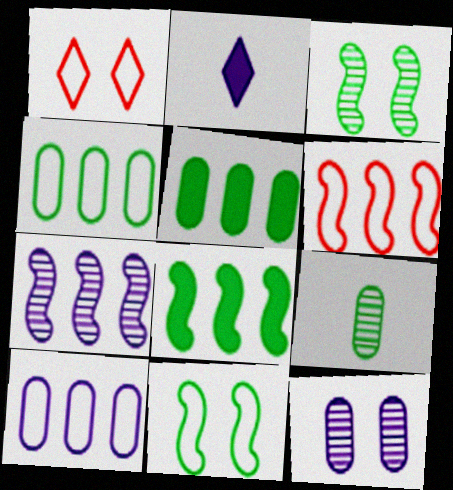[[6, 7, 8]]